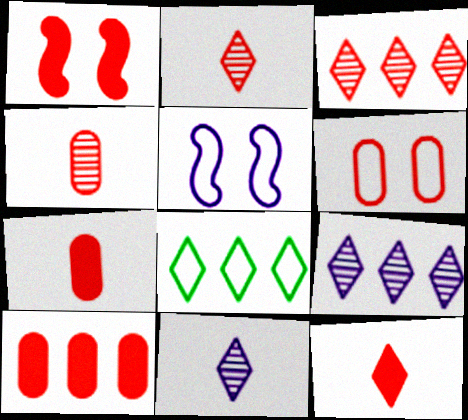[[1, 10, 12], 
[4, 6, 10]]